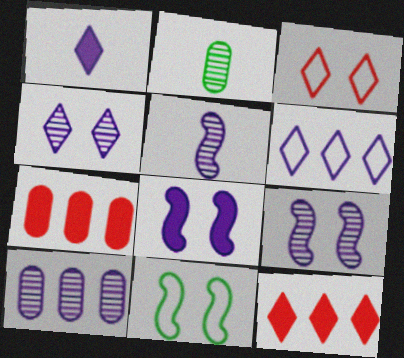[[1, 4, 6], 
[4, 5, 10]]